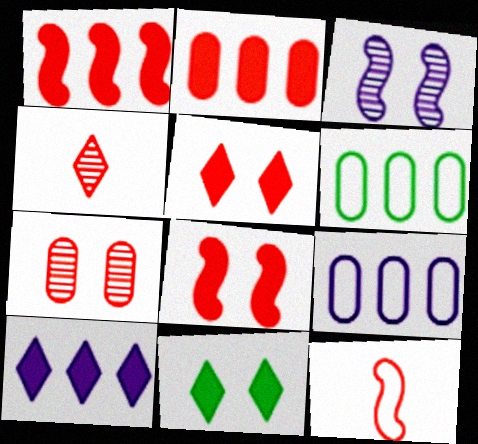[]